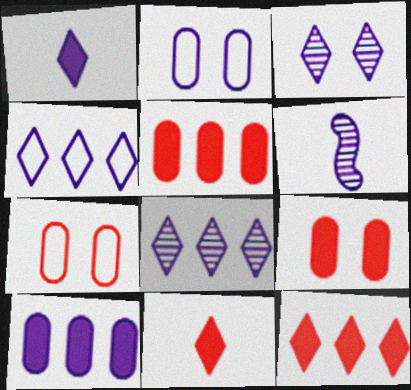[[1, 3, 4]]